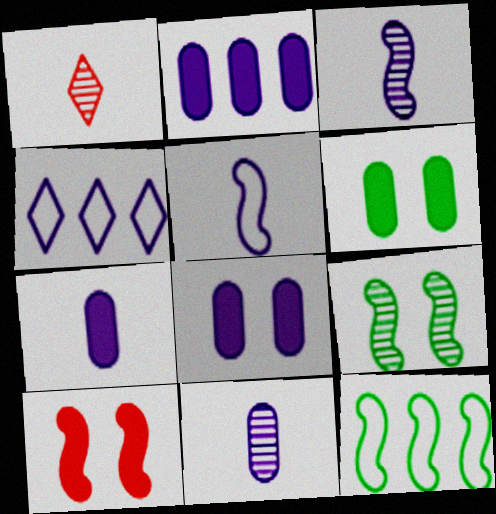[[1, 8, 12], 
[2, 7, 8], 
[3, 4, 8], 
[3, 10, 12]]